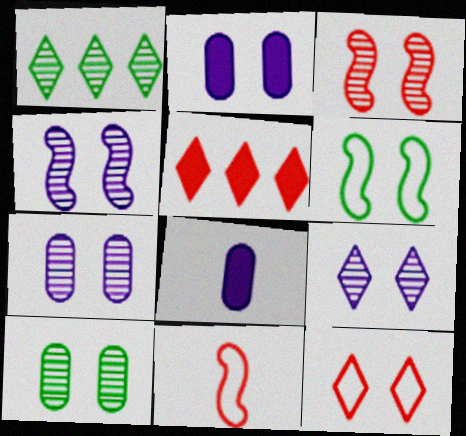[[1, 2, 11], 
[3, 9, 10], 
[4, 7, 9]]